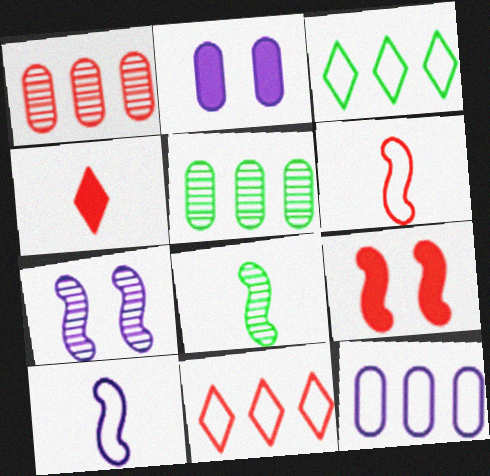[[2, 8, 11]]